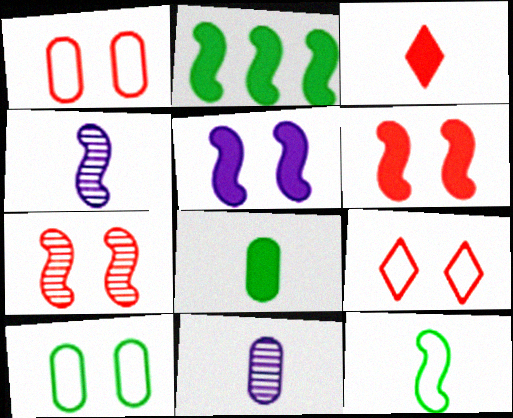[[2, 9, 11], 
[3, 11, 12]]